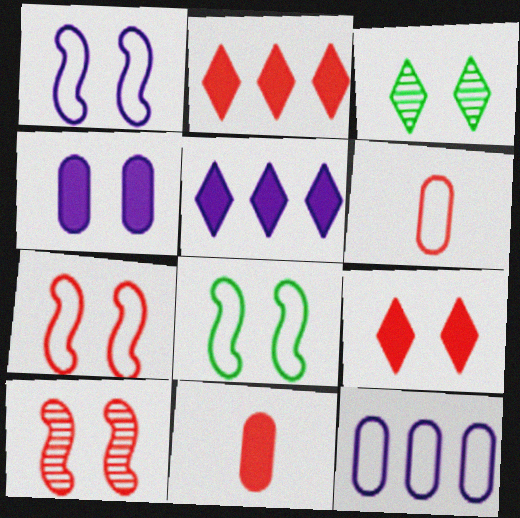[[1, 7, 8], 
[2, 6, 10], 
[3, 4, 7]]